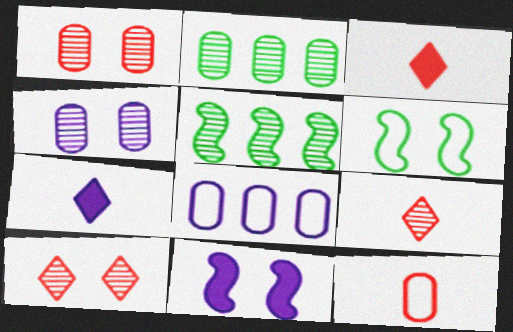[[4, 5, 9]]